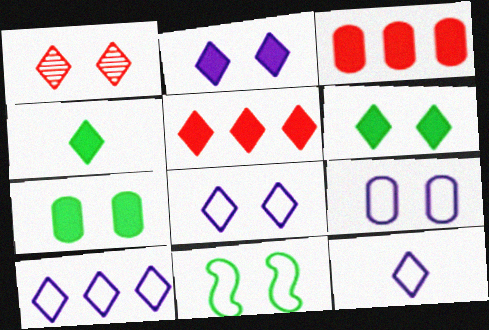[[1, 4, 10], 
[1, 6, 8], 
[2, 4, 5], 
[8, 10, 12]]